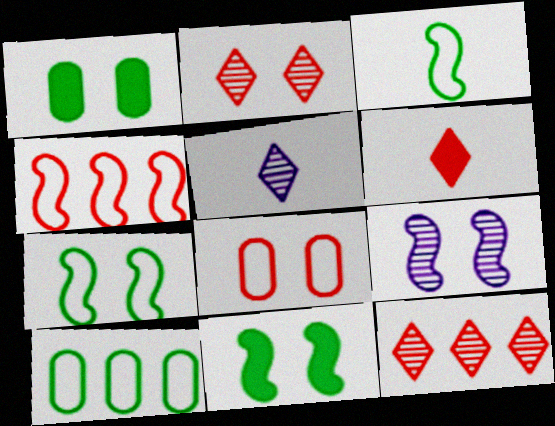[[1, 4, 5], 
[6, 9, 10]]